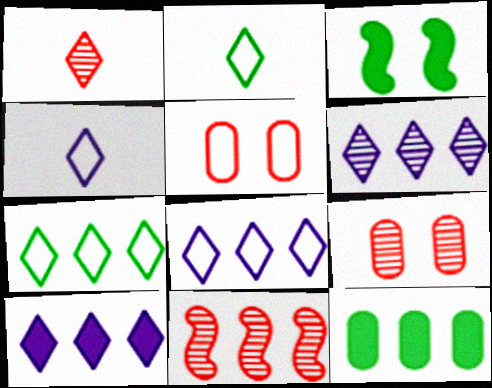[[1, 9, 11], 
[6, 8, 10], 
[8, 11, 12]]